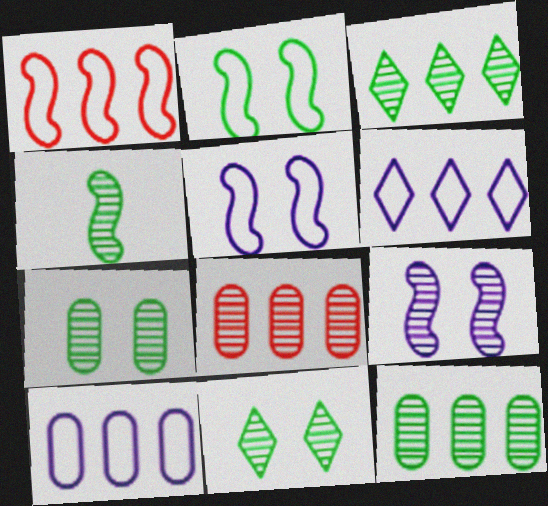[[3, 4, 7], 
[4, 11, 12]]